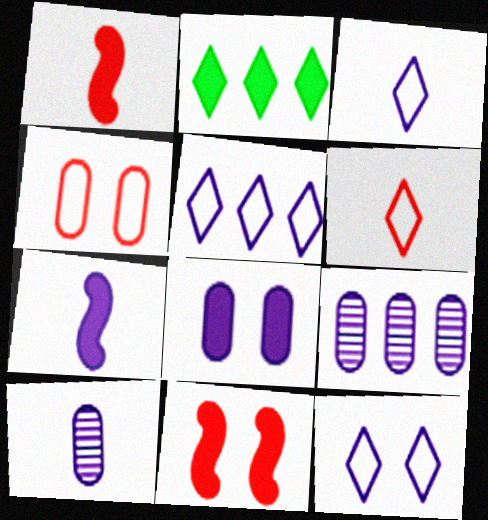[[1, 2, 8], 
[3, 5, 12], 
[3, 7, 10], 
[7, 9, 12]]